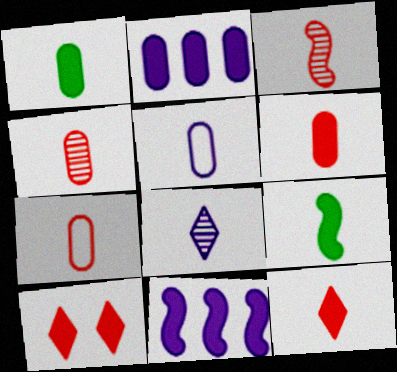[[1, 4, 5], 
[1, 10, 11], 
[2, 9, 10], 
[3, 7, 12], 
[4, 6, 7], 
[7, 8, 9]]